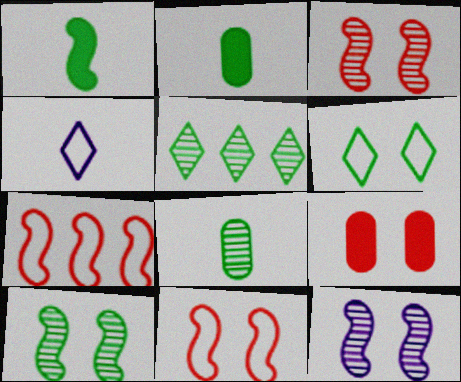[[1, 7, 12], 
[3, 10, 12], 
[5, 8, 10], 
[6, 9, 12]]